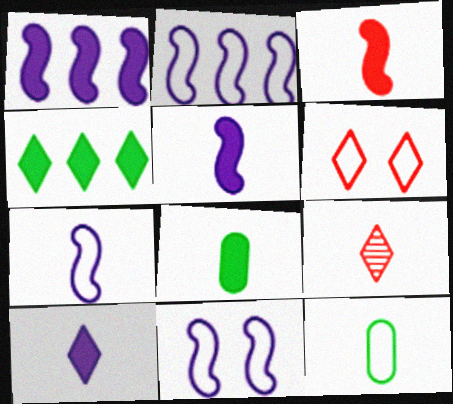[[2, 6, 12], 
[2, 7, 11], 
[3, 8, 10], 
[5, 9, 12], 
[7, 8, 9]]